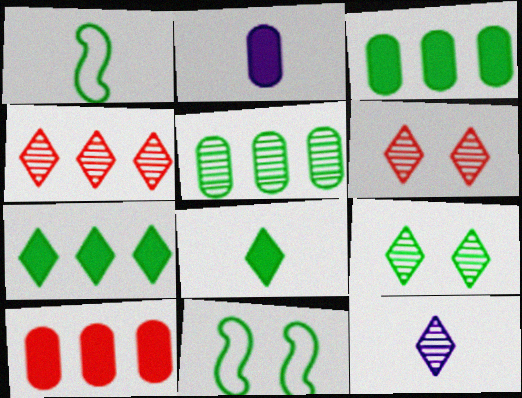[[1, 3, 9], 
[2, 4, 11], 
[4, 9, 12], 
[5, 8, 11], 
[10, 11, 12]]